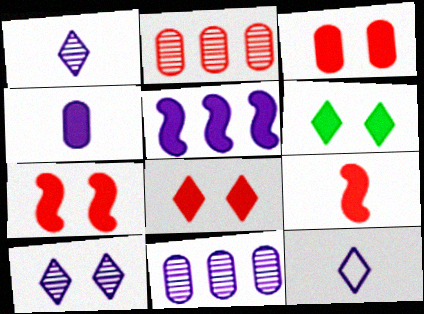[[3, 7, 8]]